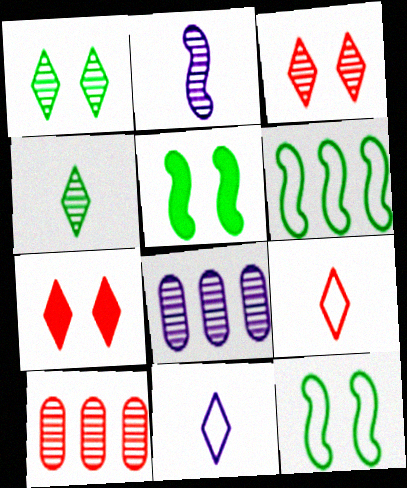[[1, 2, 10], 
[5, 8, 9], 
[5, 10, 11]]